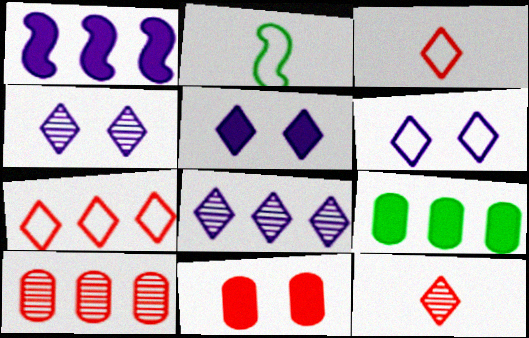[[2, 5, 10], 
[2, 8, 11], 
[4, 5, 6]]